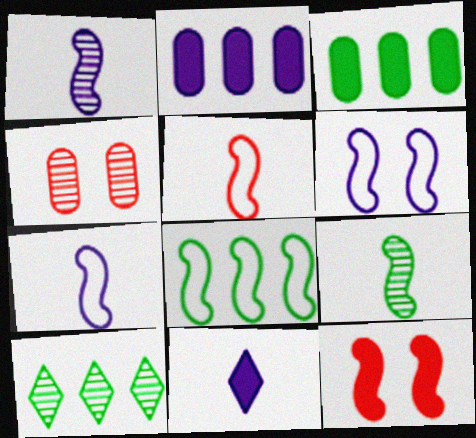[[1, 4, 10], 
[1, 8, 12], 
[3, 8, 10], 
[3, 11, 12], 
[4, 8, 11], 
[5, 6, 8]]